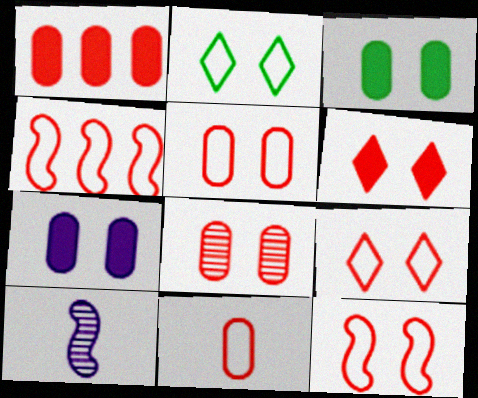[[1, 2, 10], 
[1, 8, 11], 
[4, 9, 11], 
[5, 9, 12], 
[6, 8, 12]]